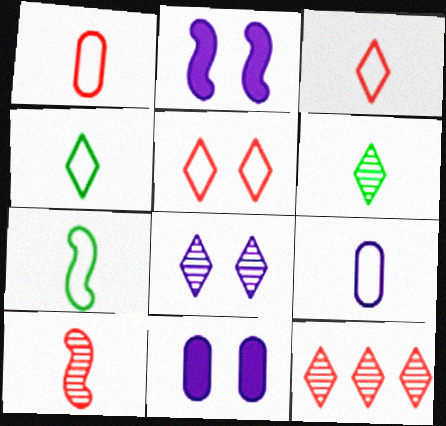[[3, 7, 9], 
[6, 8, 12], 
[7, 11, 12]]